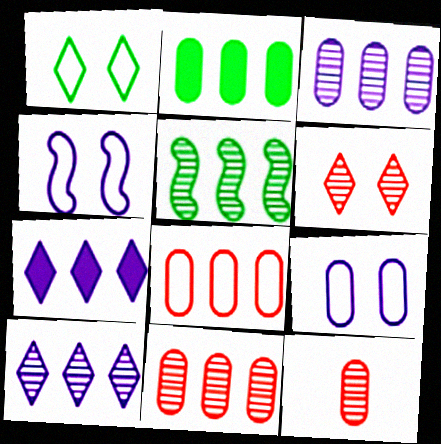[[2, 3, 8], 
[2, 9, 12], 
[5, 7, 8], 
[5, 10, 11]]